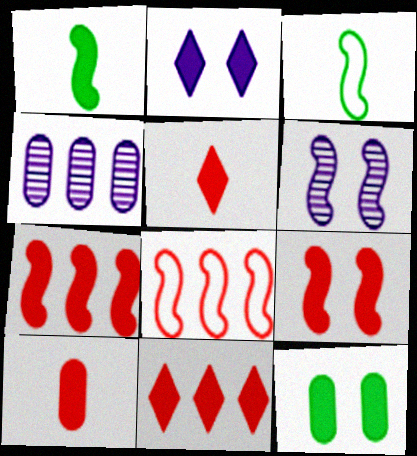[[1, 6, 8], 
[2, 9, 12], 
[3, 6, 7], 
[9, 10, 11]]